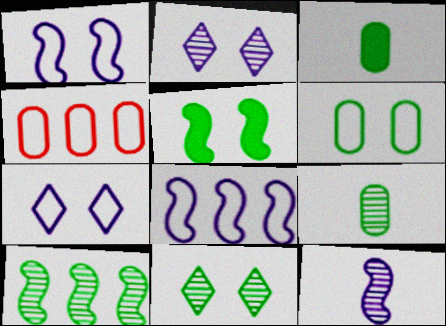[[5, 6, 11], 
[9, 10, 11]]